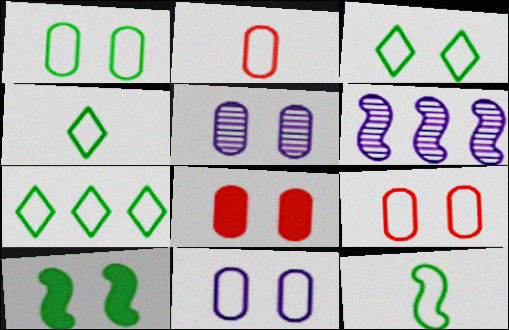[[1, 5, 8], 
[1, 7, 12], 
[1, 9, 11], 
[3, 4, 7], 
[4, 6, 8]]